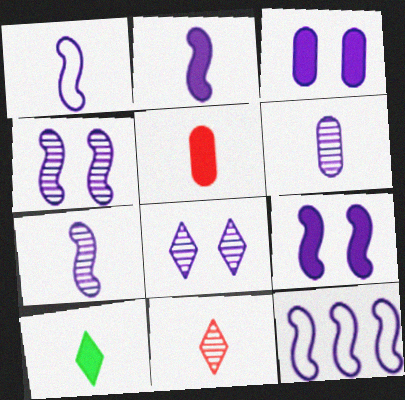[[1, 2, 7], 
[2, 4, 12], 
[2, 5, 10], 
[7, 9, 12]]